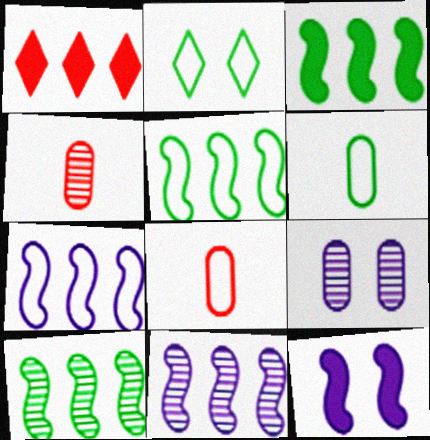[[2, 5, 6], 
[2, 7, 8], 
[3, 5, 10]]